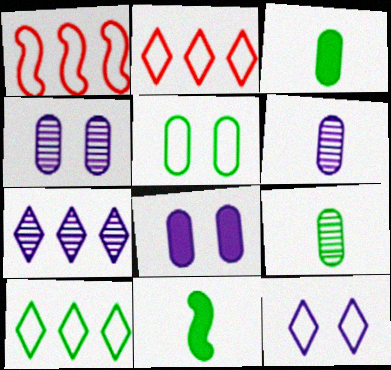[[2, 4, 11]]